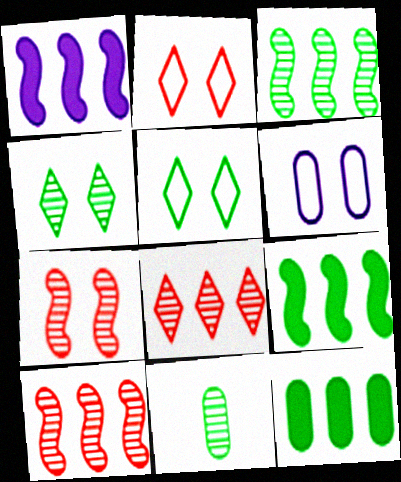[[1, 2, 11], 
[3, 4, 11], 
[5, 9, 11]]